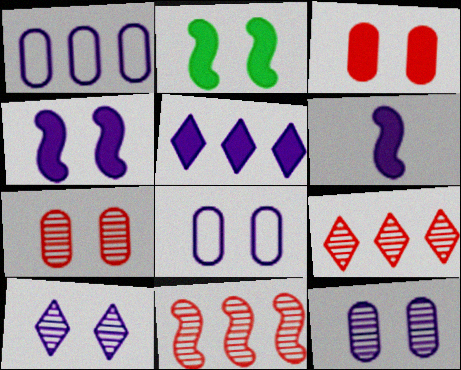[[1, 6, 10], 
[4, 8, 10]]